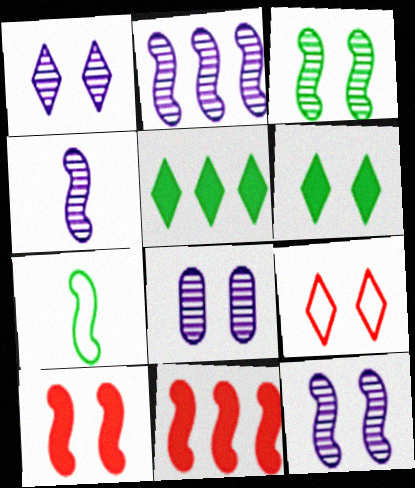[[1, 6, 9], 
[1, 8, 12], 
[2, 4, 12], 
[2, 7, 10], 
[7, 11, 12]]